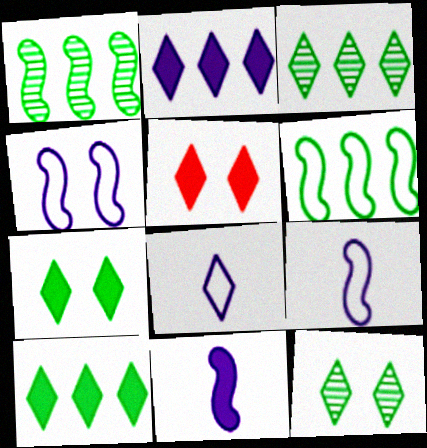[[3, 5, 8]]